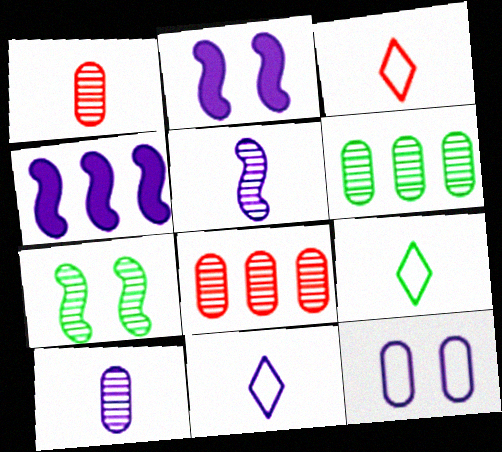[[2, 3, 6], 
[2, 8, 9], 
[3, 9, 11]]